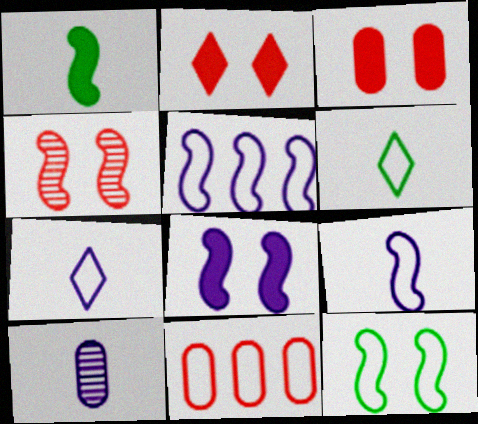[[1, 4, 5], 
[4, 8, 12], 
[7, 11, 12]]